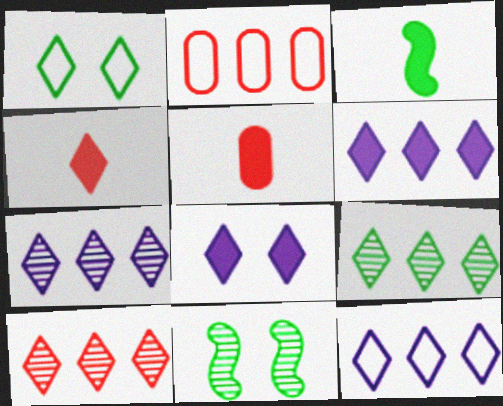[[1, 4, 7], 
[5, 11, 12], 
[6, 7, 12], 
[7, 9, 10]]